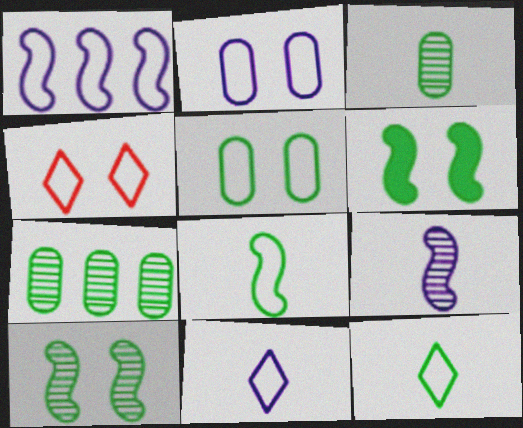[[1, 2, 11], 
[6, 7, 12]]